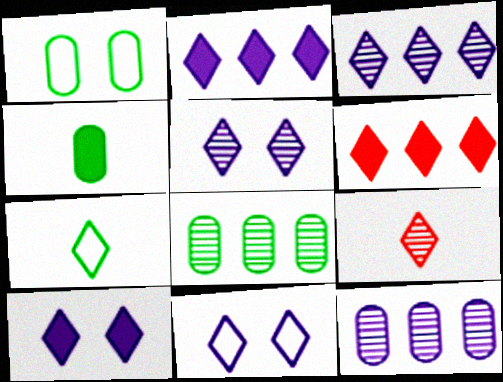[[1, 4, 8], 
[5, 6, 7], 
[5, 10, 11]]